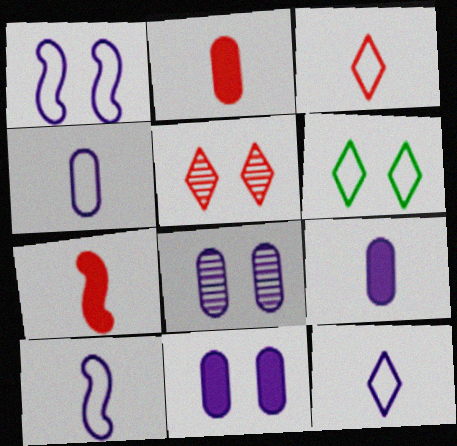[[4, 10, 12]]